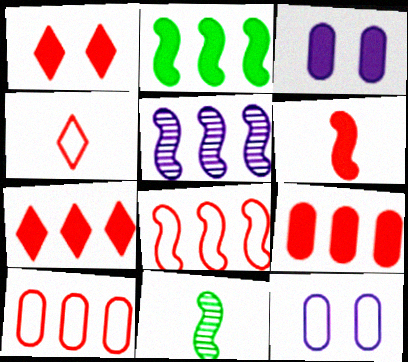[[1, 6, 9], 
[2, 5, 8], 
[7, 11, 12]]